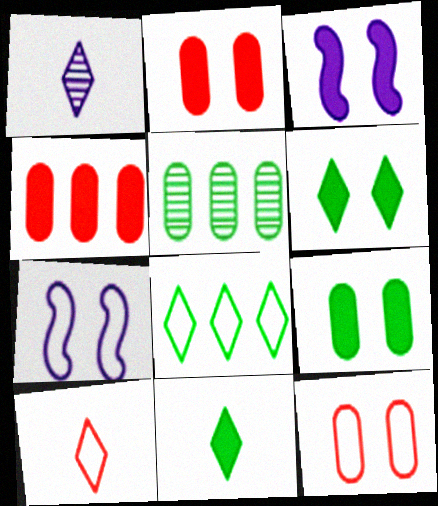[[1, 10, 11], 
[2, 3, 6], 
[3, 4, 11], 
[3, 5, 10]]